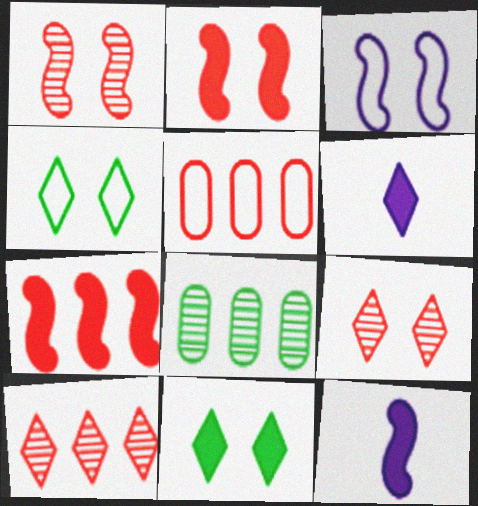[[4, 6, 10], 
[5, 7, 10]]